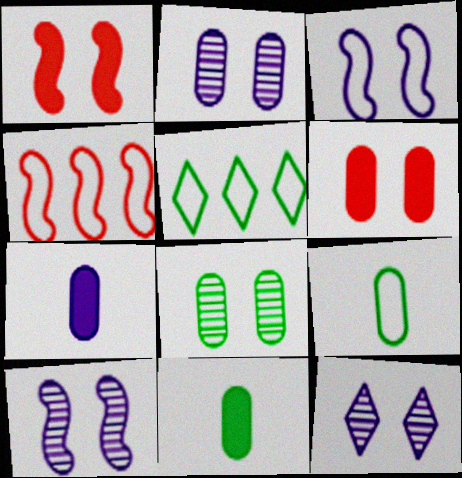[[2, 10, 12], 
[4, 11, 12]]